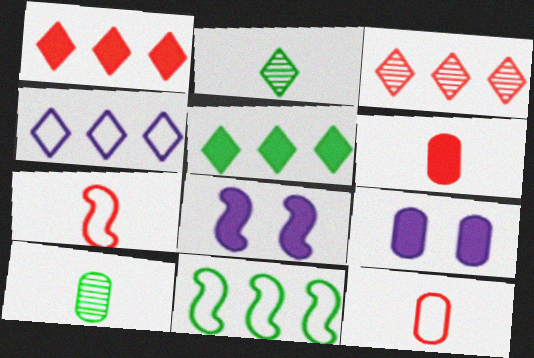[[3, 4, 5], 
[5, 6, 8]]